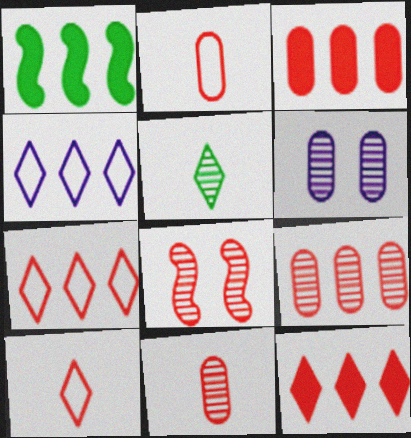[[1, 4, 9], 
[1, 6, 10], 
[2, 8, 12], 
[3, 8, 10]]